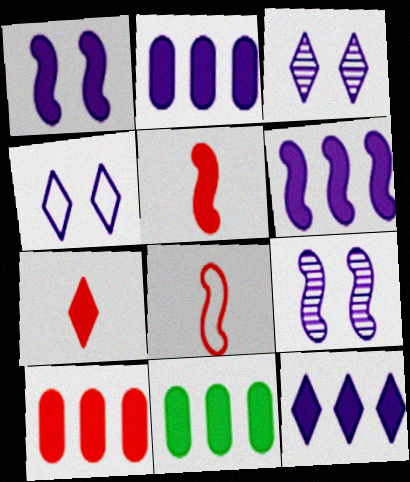[[1, 7, 11], 
[2, 6, 12], 
[2, 10, 11], 
[3, 8, 11]]